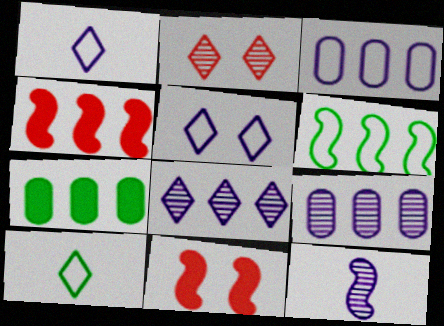[[6, 11, 12], 
[9, 10, 11]]